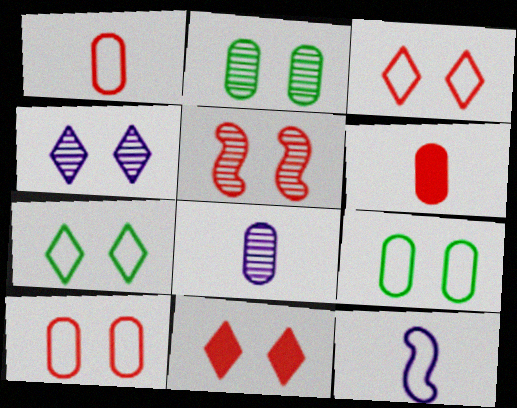[[2, 4, 5], 
[4, 7, 11], 
[5, 10, 11]]